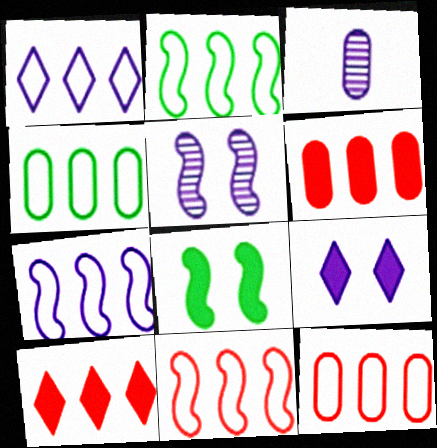[[1, 2, 12], 
[1, 4, 11], 
[2, 7, 11], 
[3, 7, 9]]